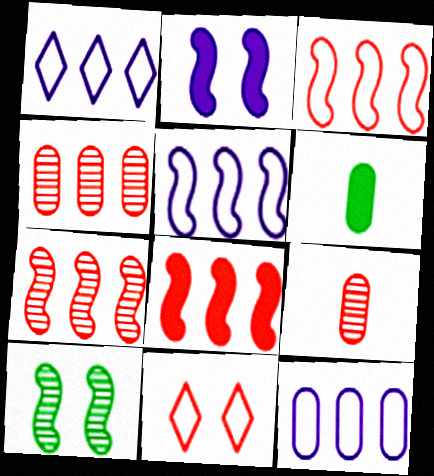[[1, 5, 12], 
[3, 7, 8], 
[8, 9, 11]]